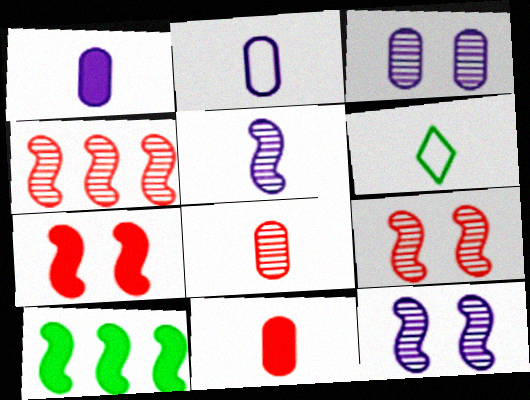[[5, 6, 11]]